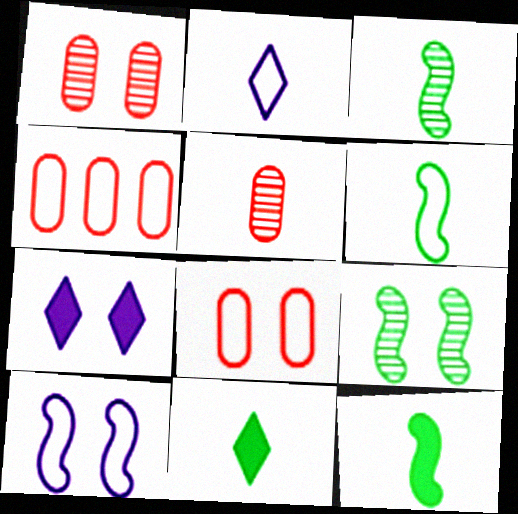[[2, 5, 12], 
[3, 4, 7], 
[3, 6, 12], 
[7, 8, 9]]